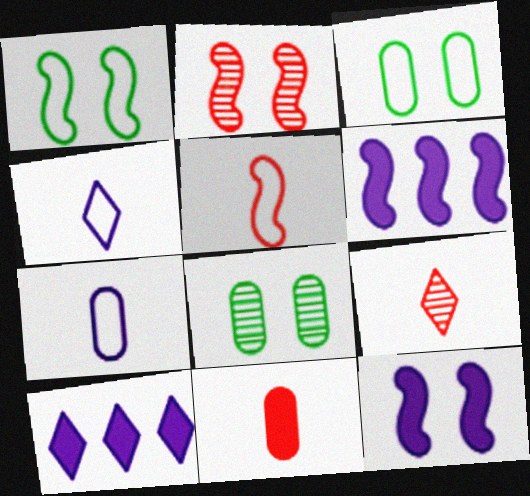[[1, 2, 12], 
[3, 6, 9], 
[5, 8, 10], 
[5, 9, 11]]